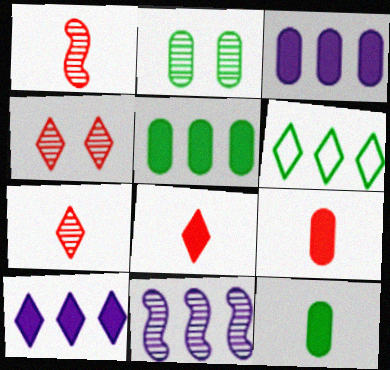[[2, 7, 11]]